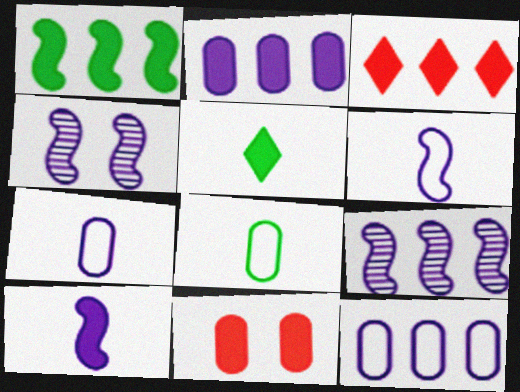[[1, 2, 3], 
[3, 4, 8]]